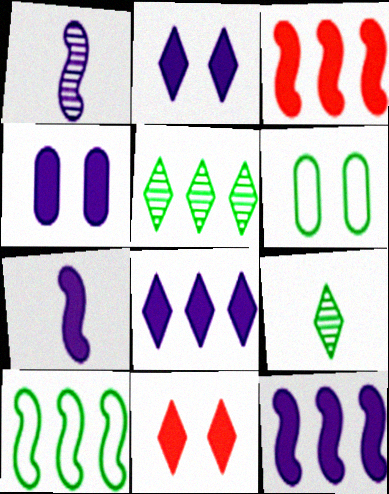[[4, 7, 8]]